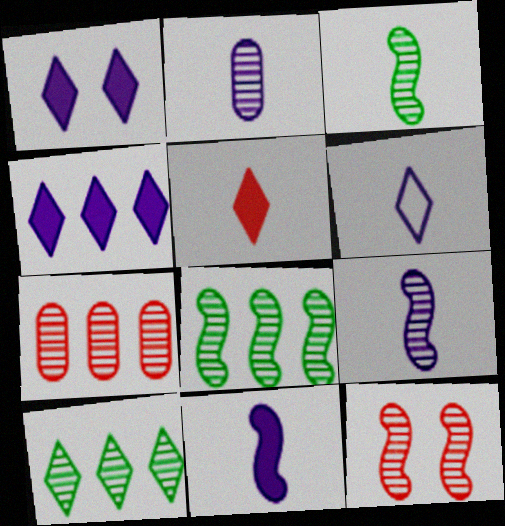[[2, 6, 11], 
[2, 10, 12], 
[8, 9, 12]]